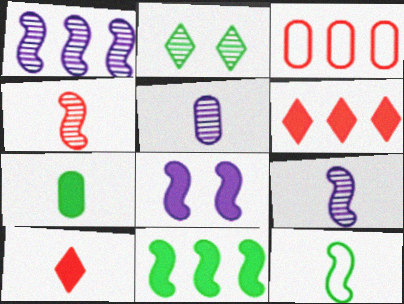[[5, 10, 12], 
[6, 7, 8]]